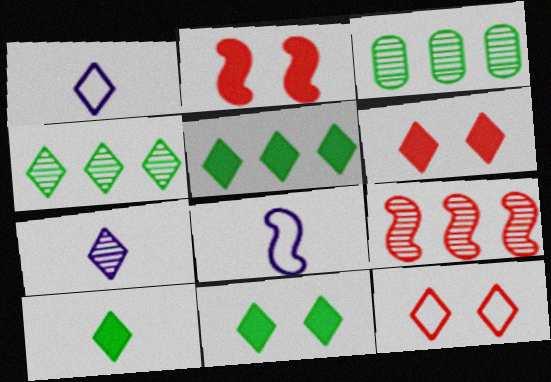[[1, 2, 3], 
[1, 4, 6], 
[3, 6, 8], 
[5, 7, 12], 
[5, 10, 11]]